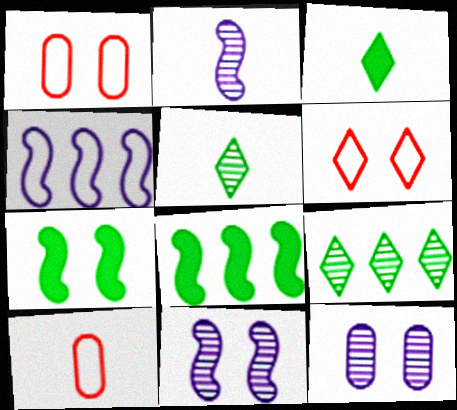[[2, 3, 10], 
[6, 7, 12]]